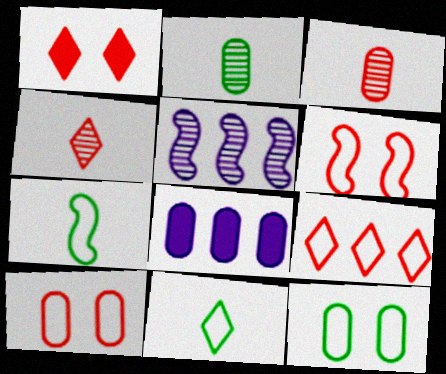[[1, 4, 9], 
[2, 8, 10], 
[3, 8, 12]]